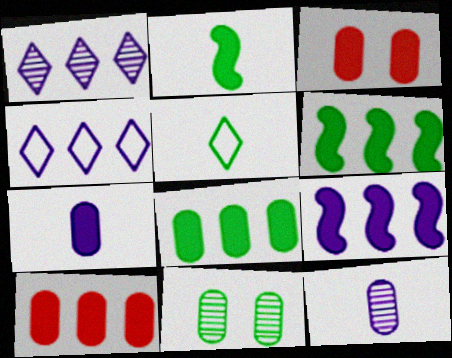[[3, 7, 8], 
[5, 6, 11]]